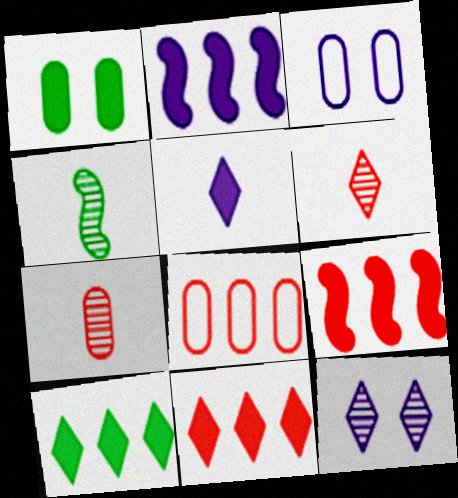[[1, 5, 9], 
[3, 4, 11]]